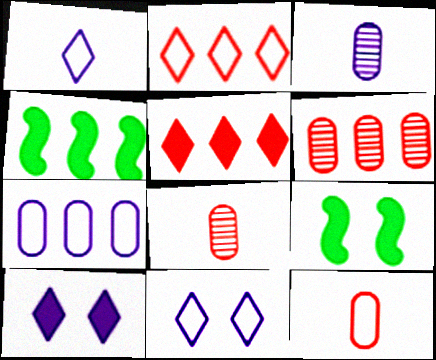[[1, 6, 9], 
[2, 3, 9], 
[4, 8, 11]]